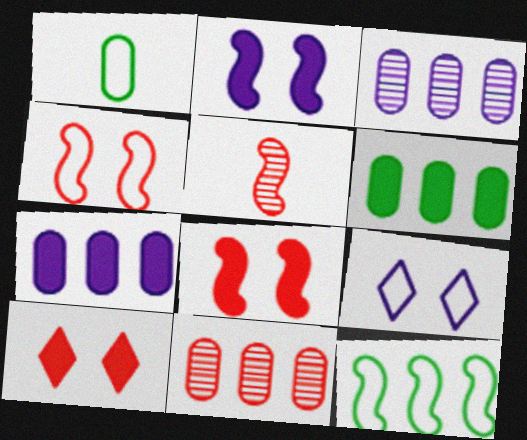[[2, 5, 12], 
[5, 6, 9]]